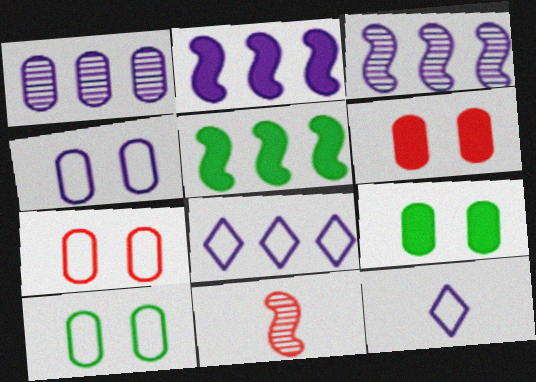[[1, 2, 8], 
[4, 7, 10], 
[8, 9, 11]]